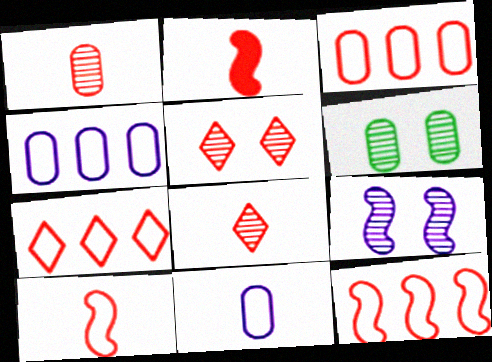[[2, 3, 5], 
[3, 7, 12], 
[5, 6, 9]]